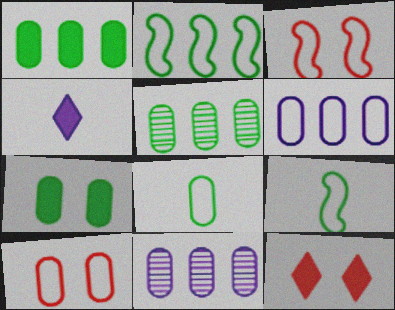[[3, 4, 5], 
[5, 7, 8], 
[6, 8, 10], 
[9, 11, 12]]